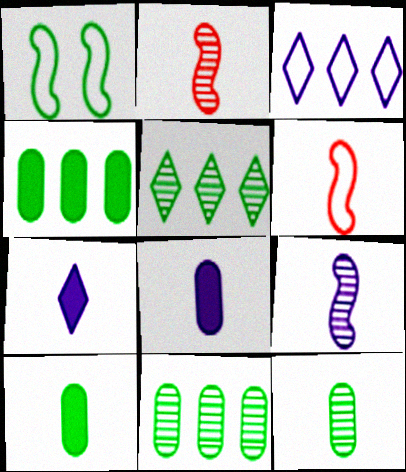[[1, 5, 10], 
[6, 7, 12]]